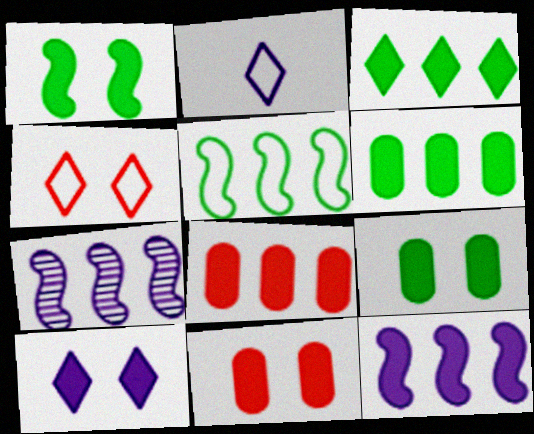[[1, 10, 11], 
[3, 8, 12]]